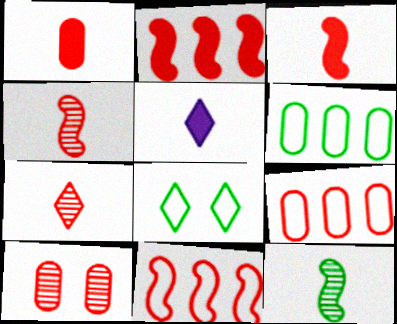[[1, 9, 10]]